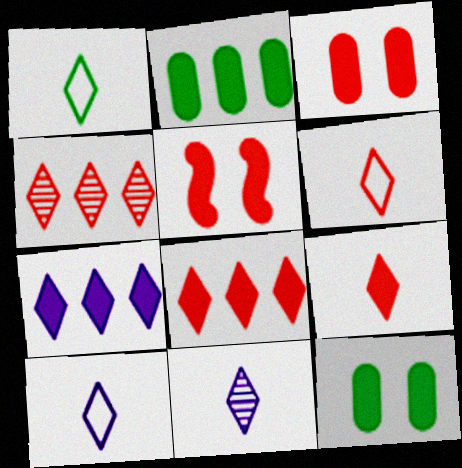[[1, 6, 10], 
[1, 9, 11]]